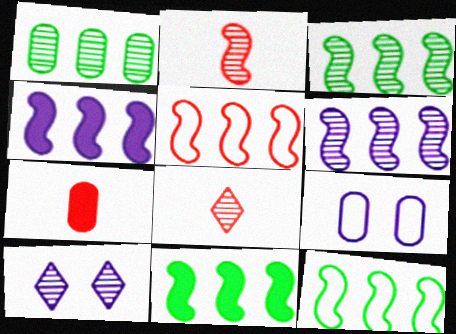[[1, 2, 10], 
[1, 7, 9], 
[3, 4, 5], 
[3, 11, 12], 
[5, 6, 11], 
[7, 10, 12], 
[8, 9, 11]]